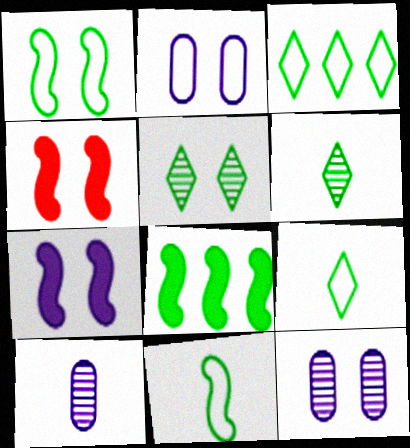[[2, 4, 5], 
[3, 4, 10]]